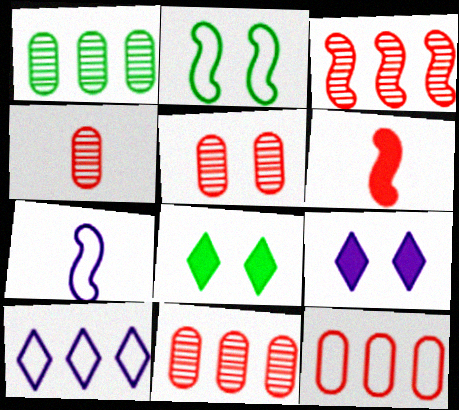[[2, 5, 9], 
[4, 5, 11], 
[7, 8, 11]]